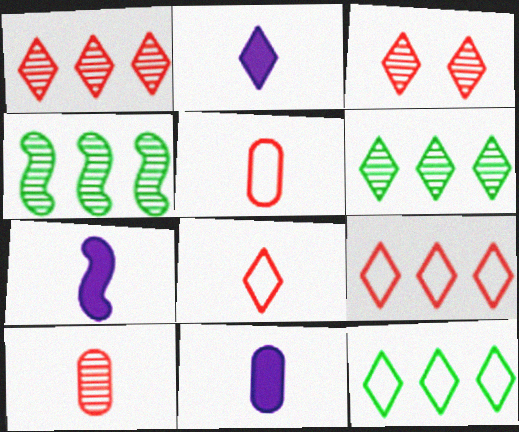[[2, 3, 12], 
[2, 7, 11]]